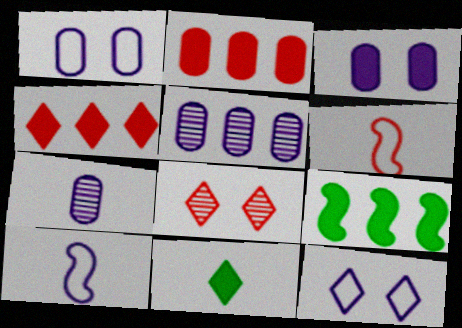[[2, 6, 8], 
[6, 7, 11]]